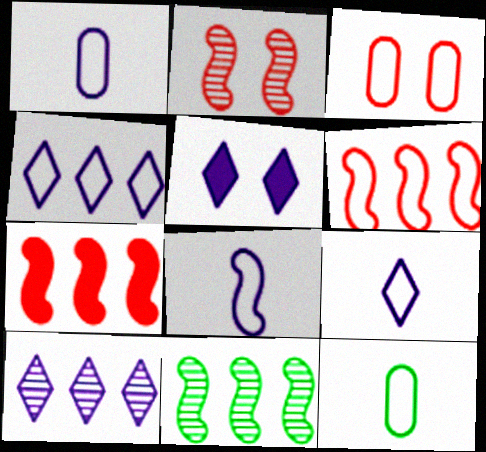[[1, 8, 9], 
[5, 9, 10]]